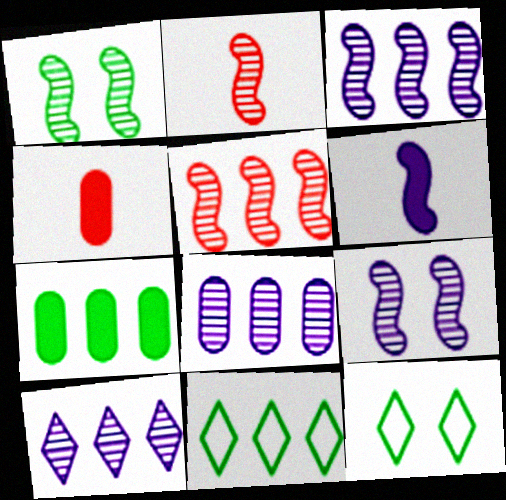[[1, 2, 3], 
[3, 4, 12], 
[3, 8, 10], 
[4, 9, 11]]